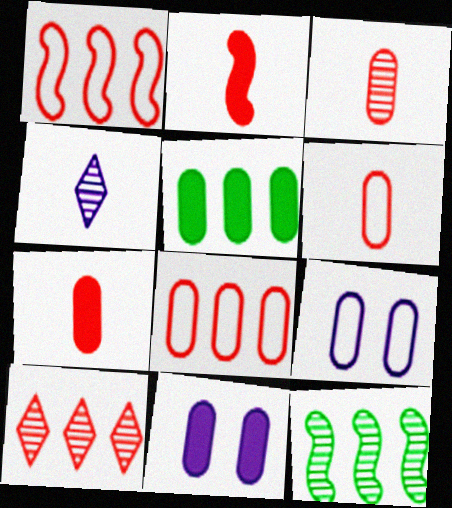[[3, 5, 9], 
[3, 6, 7], 
[5, 7, 11]]